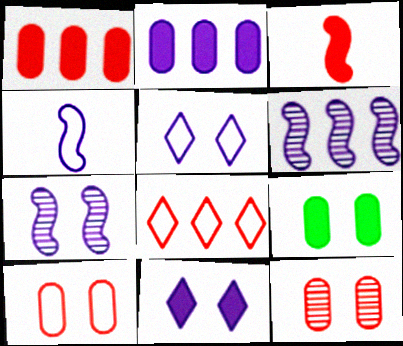[[3, 8, 12]]